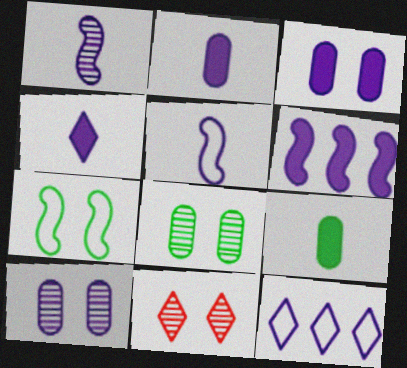[[1, 3, 12], 
[3, 4, 6], 
[3, 7, 11]]